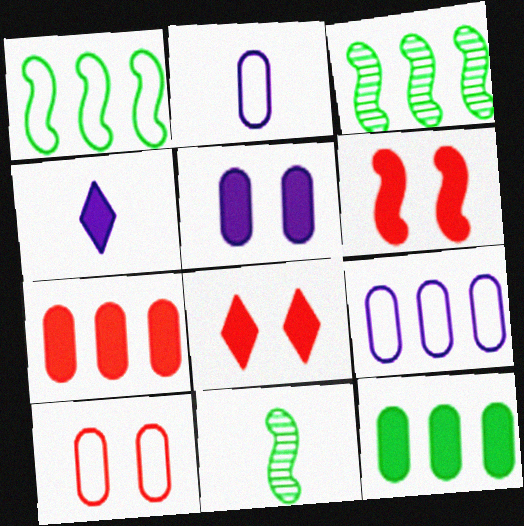[[2, 3, 8], 
[3, 4, 10], 
[4, 6, 12], 
[8, 9, 11]]